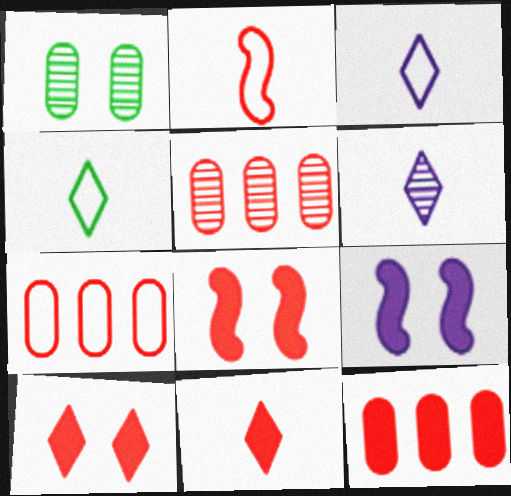[[2, 5, 10], 
[4, 5, 9], 
[4, 6, 11], 
[5, 7, 12], 
[8, 11, 12]]